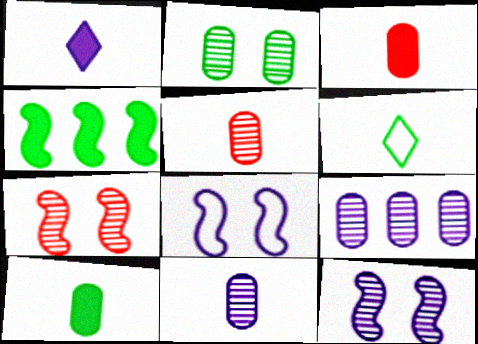[[1, 8, 9], 
[2, 4, 6], 
[2, 5, 9]]